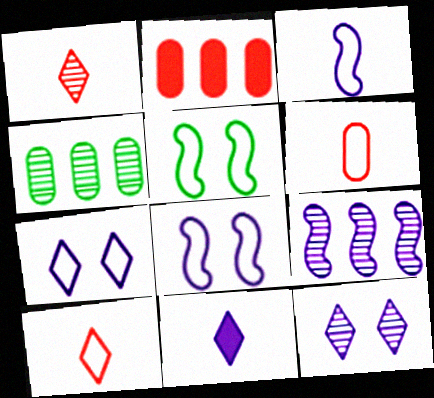[]